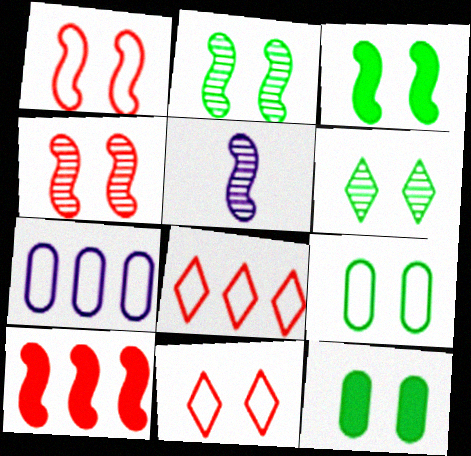[[3, 6, 9], 
[5, 8, 12]]